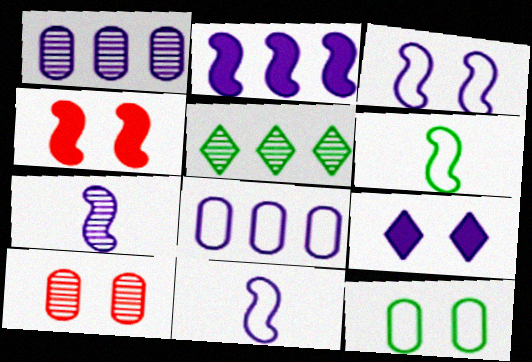[[1, 9, 11], 
[2, 3, 7], 
[5, 7, 10], 
[7, 8, 9]]